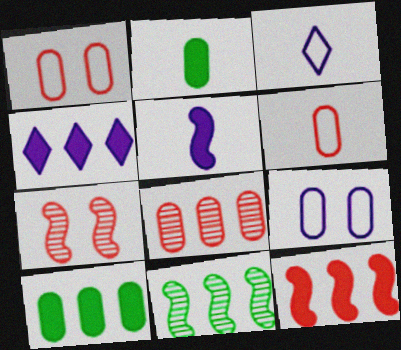[[2, 8, 9], 
[3, 7, 10], 
[4, 10, 12]]